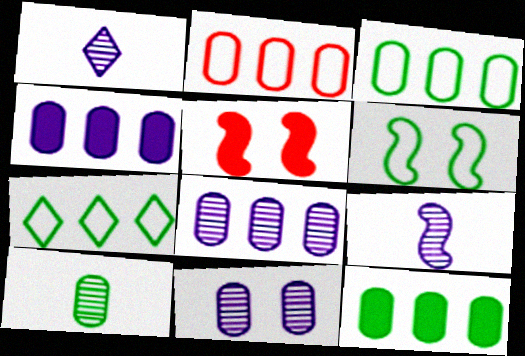[[1, 3, 5], 
[2, 8, 12]]